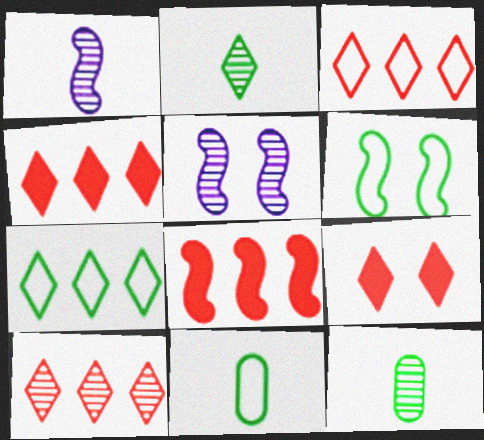[[1, 6, 8], 
[3, 4, 10], 
[4, 5, 11], 
[5, 10, 12], 
[6, 7, 11]]